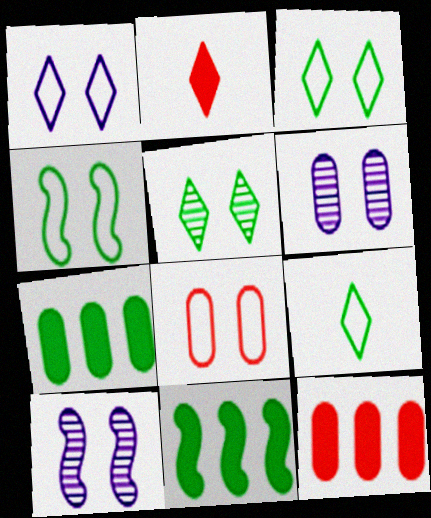[[1, 4, 8], 
[9, 10, 12]]